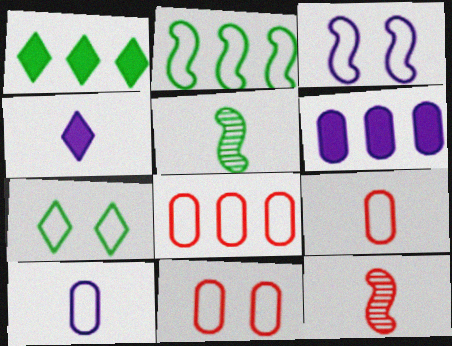[[3, 7, 11], 
[4, 5, 9], 
[6, 7, 12], 
[8, 9, 11]]